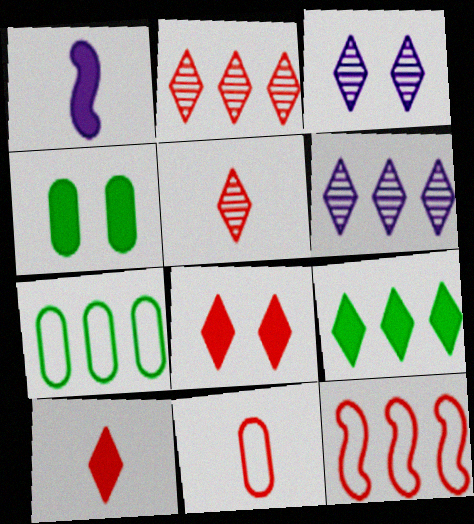[]